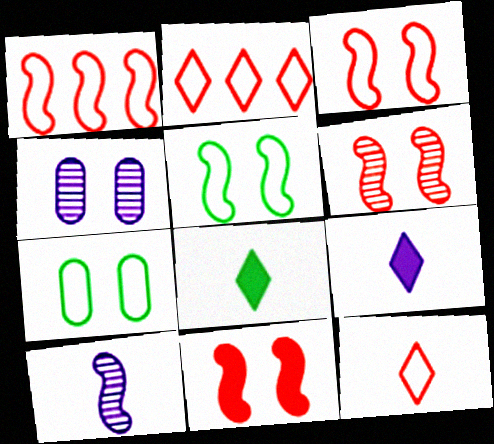[[1, 4, 8], 
[3, 6, 11]]